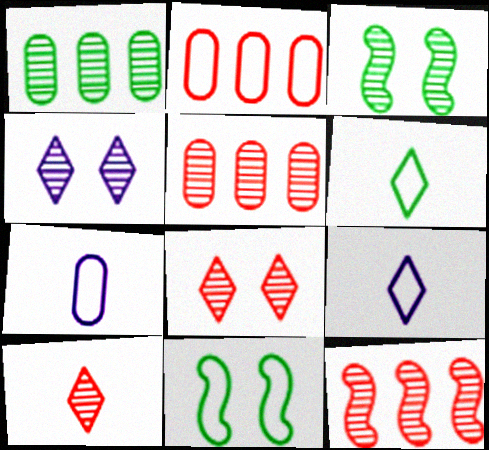[[2, 9, 11]]